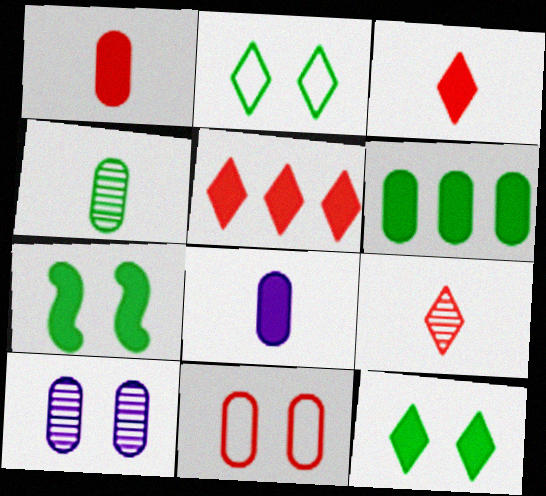[[5, 7, 8]]